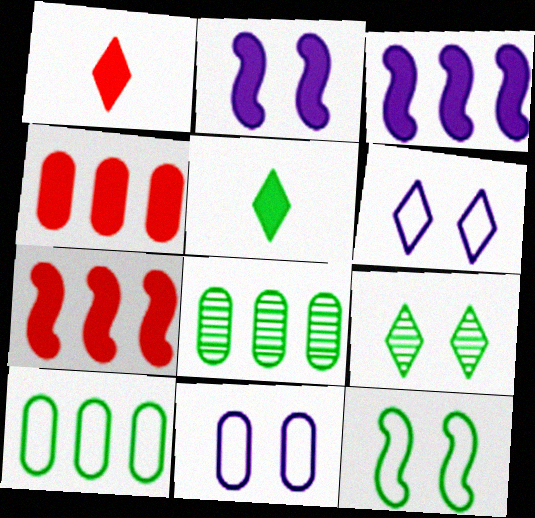[[2, 4, 5], 
[5, 8, 12]]